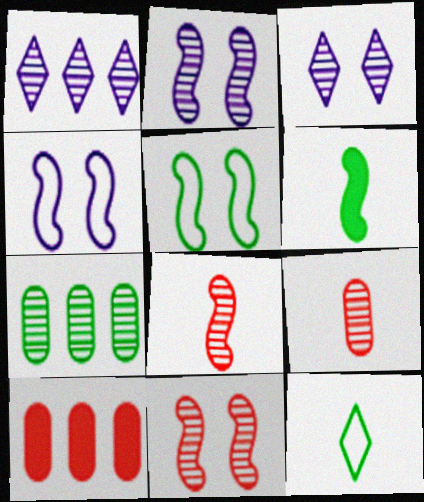[[2, 10, 12], 
[3, 7, 8]]